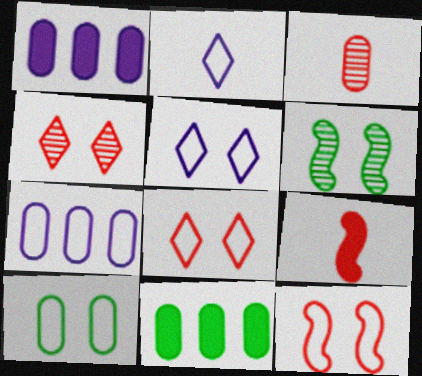[[1, 3, 10], 
[5, 10, 12]]